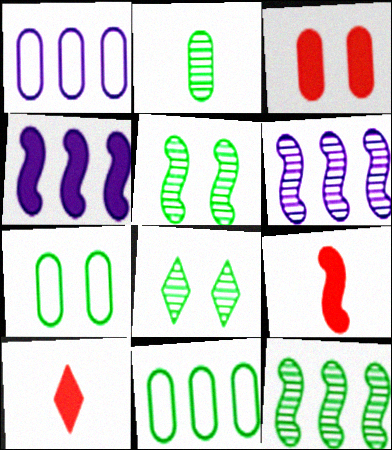[[1, 2, 3], 
[1, 5, 10], 
[1, 8, 9], 
[2, 8, 12], 
[6, 7, 10]]